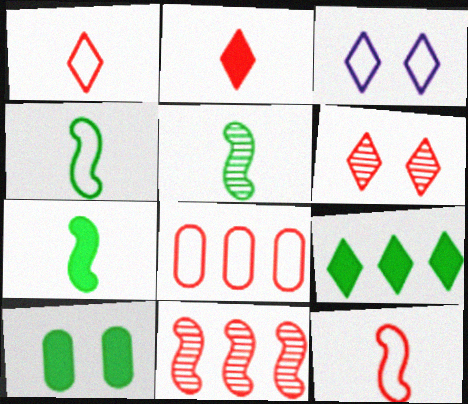[[3, 4, 8], 
[4, 5, 7], 
[7, 9, 10]]